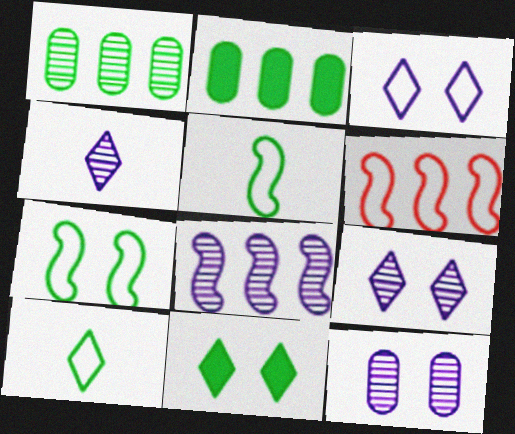[[1, 5, 11], 
[4, 8, 12]]